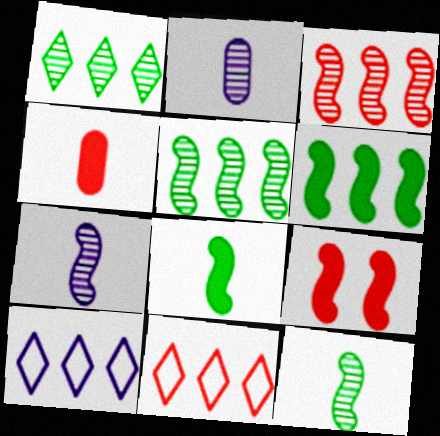[]